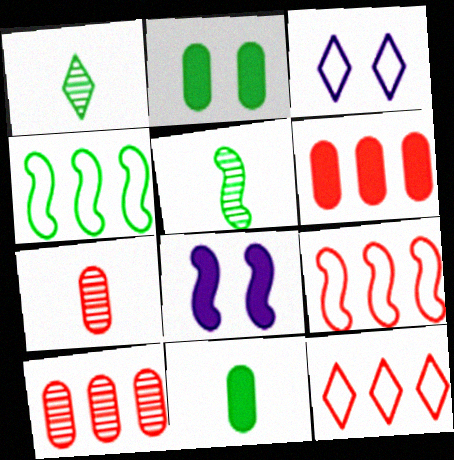[[1, 2, 4], 
[3, 5, 6], 
[5, 8, 9]]